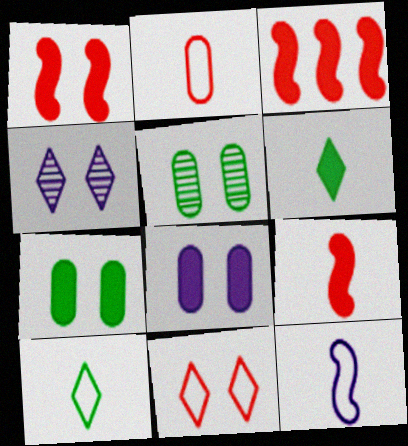[[1, 3, 9], 
[2, 10, 12], 
[3, 6, 8]]